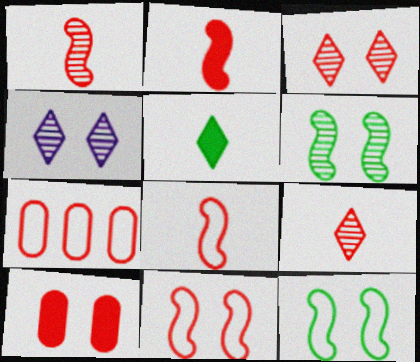[[1, 2, 8], 
[2, 3, 7], 
[3, 10, 11], 
[4, 10, 12]]